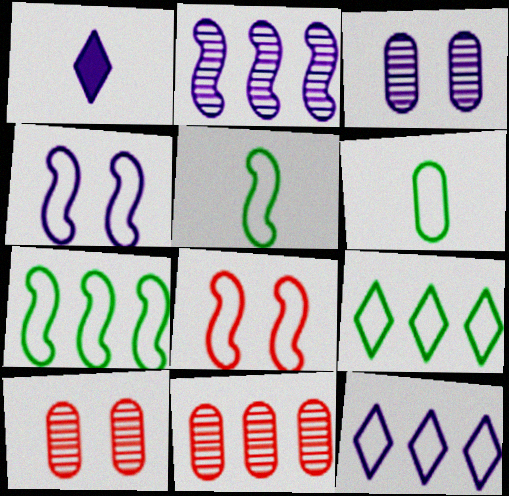[[1, 7, 10], 
[6, 8, 12]]